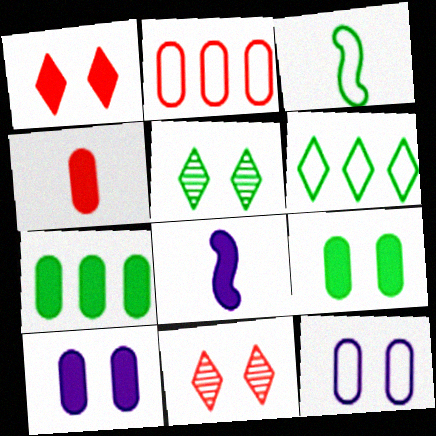[[1, 7, 8], 
[2, 5, 8], 
[3, 5, 7], 
[4, 7, 10]]